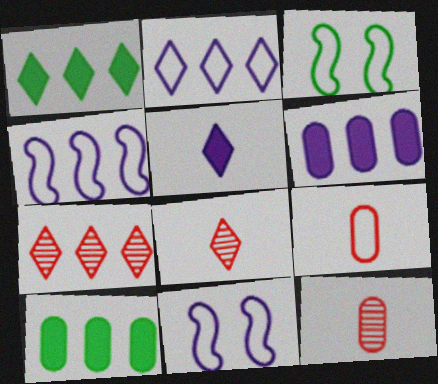[[1, 2, 7], 
[1, 11, 12], 
[2, 3, 9], 
[3, 6, 8], 
[4, 7, 10], 
[8, 10, 11]]